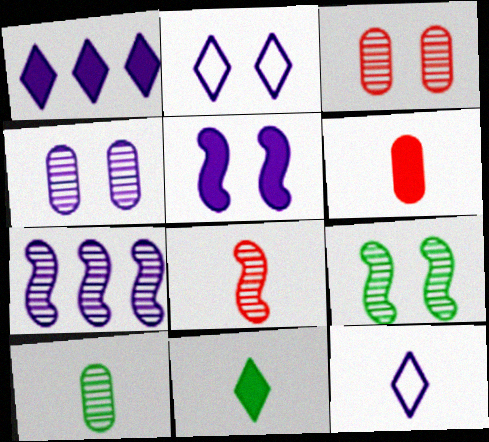[[2, 4, 5], 
[7, 8, 9]]